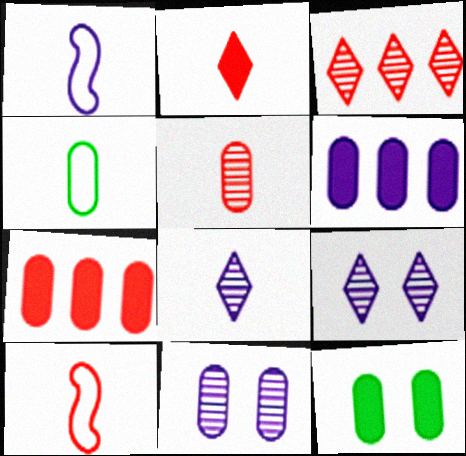[[1, 3, 12], 
[1, 6, 9], 
[2, 5, 10], 
[4, 7, 11]]